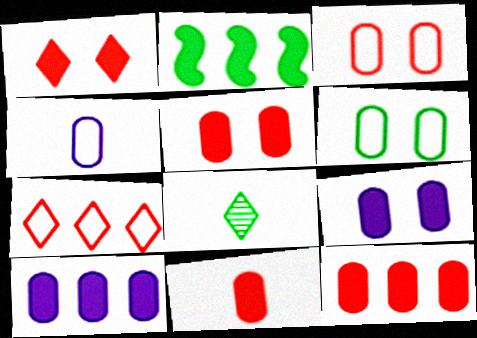[[2, 6, 8], 
[5, 11, 12]]